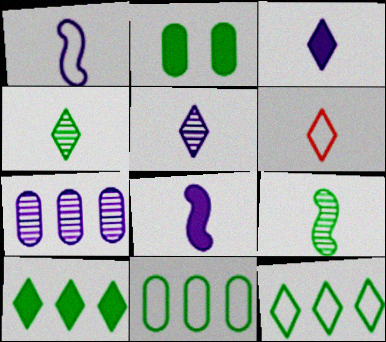[[2, 9, 12], 
[3, 4, 6]]